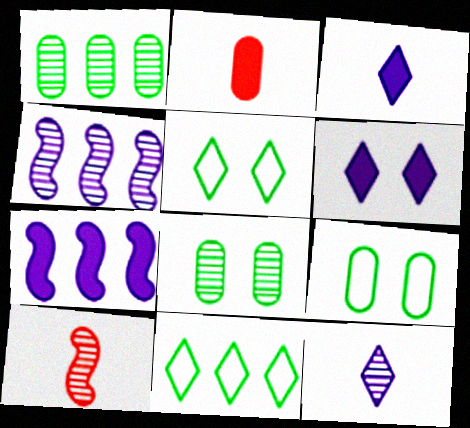[[2, 4, 5]]